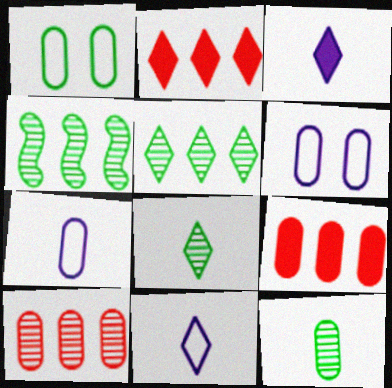[[6, 9, 12]]